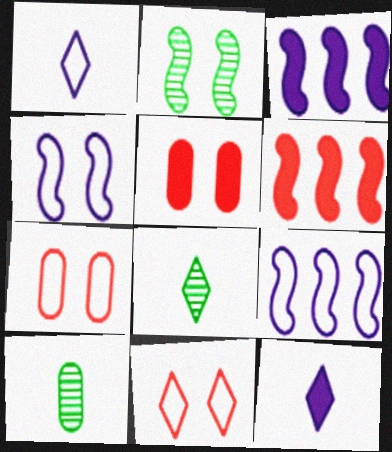[[3, 7, 8], 
[3, 10, 11], 
[5, 8, 9]]